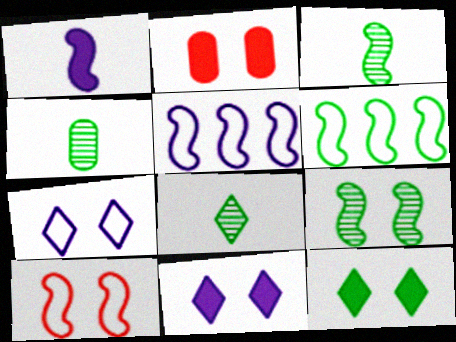[[2, 5, 8], 
[2, 7, 9], 
[3, 4, 8], 
[4, 6, 12]]